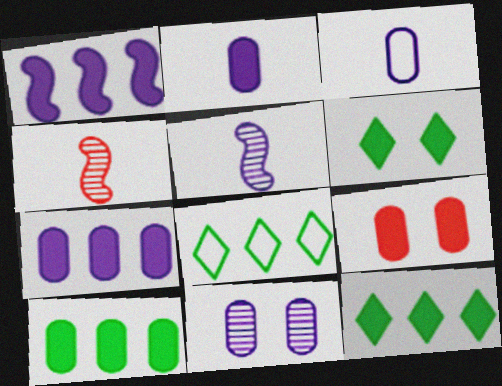[[2, 9, 10], 
[3, 7, 11], 
[5, 8, 9]]